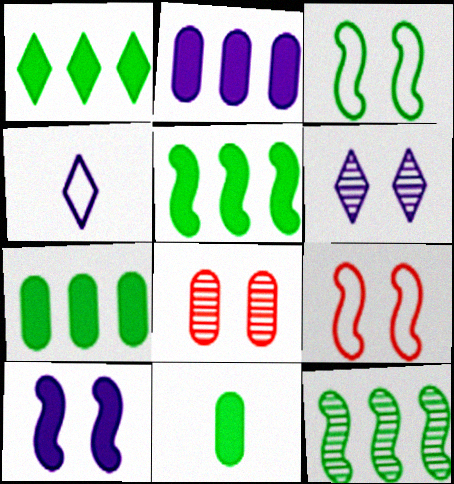[[1, 5, 7], 
[4, 5, 8]]